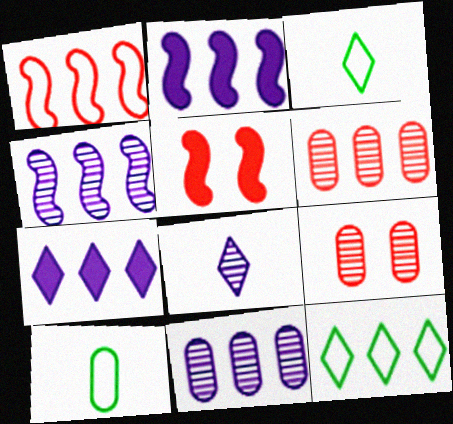[[2, 3, 9], 
[2, 6, 12], 
[3, 5, 11]]